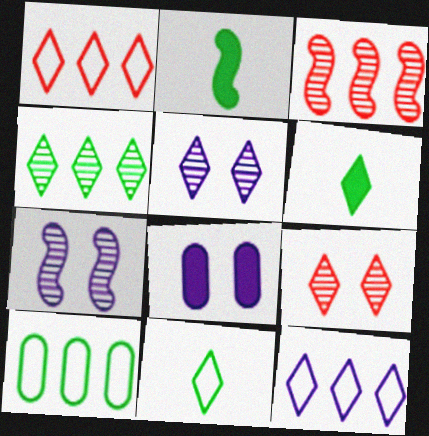[[1, 5, 6], 
[3, 8, 11], 
[6, 9, 12]]